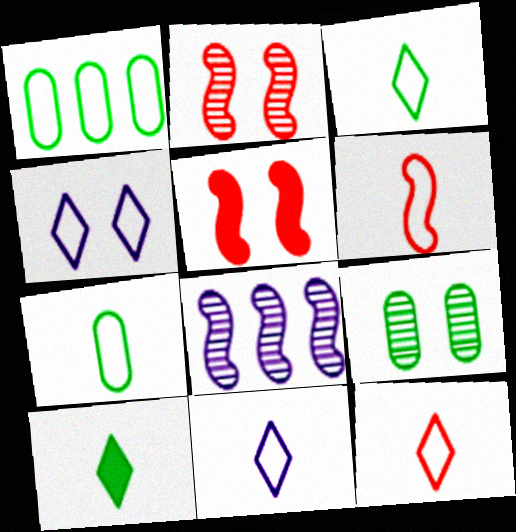[[1, 4, 6], 
[3, 11, 12], 
[4, 5, 9], 
[6, 7, 11]]